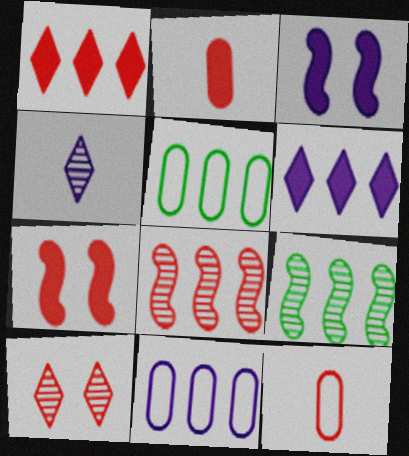[[1, 2, 7], 
[1, 9, 11], 
[3, 4, 11], 
[4, 5, 7], 
[5, 6, 8]]